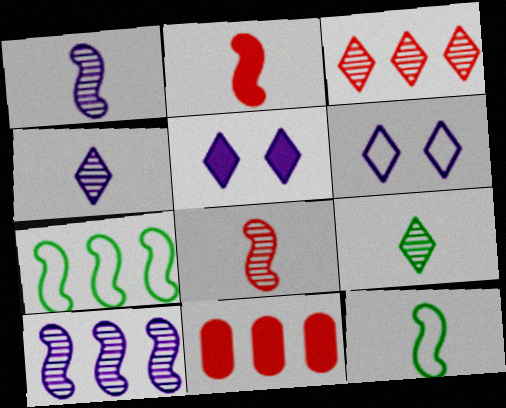[[1, 2, 12]]